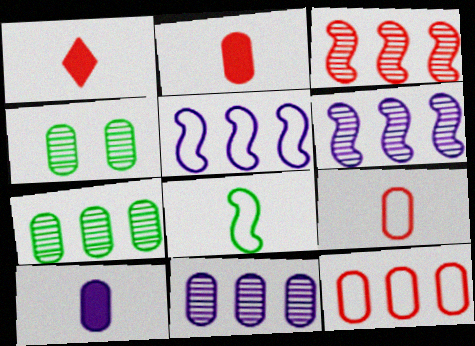[[1, 4, 5], 
[4, 10, 12]]